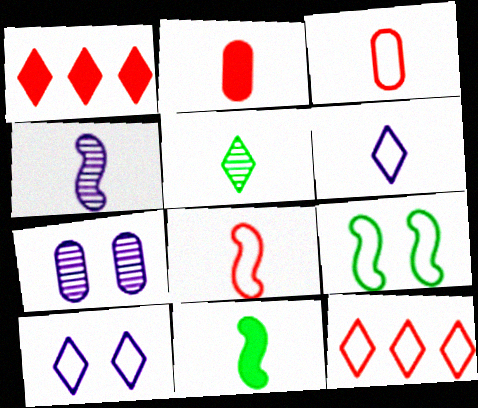[[1, 5, 10], 
[4, 8, 11], 
[7, 11, 12]]